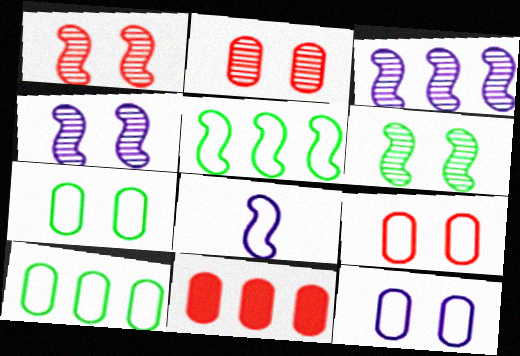[[1, 4, 6], 
[7, 9, 12]]